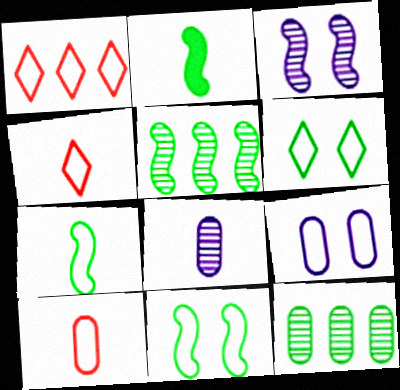[[1, 7, 9], 
[2, 4, 8], 
[2, 5, 11], 
[2, 6, 12]]